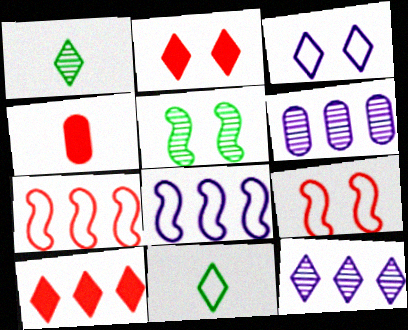[[1, 3, 10], 
[2, 11, 12]]